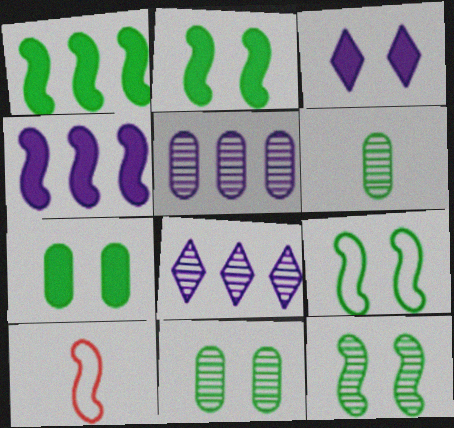[[2, 9, 12], 
[4, 10, 12], 
[7, 8, 10]]